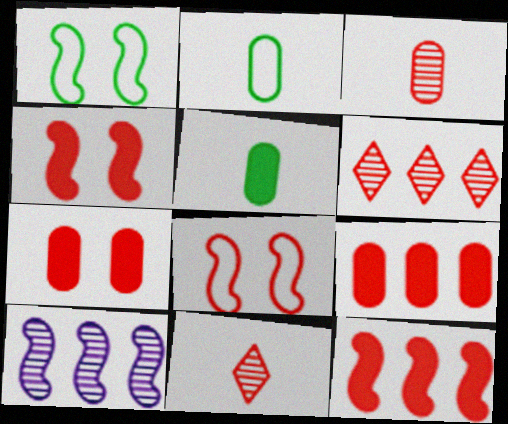[[8, 9, 11]]